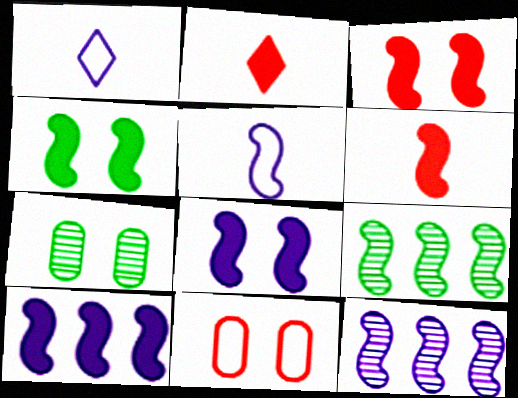[[3, 4, 8], 
[3, 5, 9], 
[4, 6, 10], 
[5, 8, 12]]